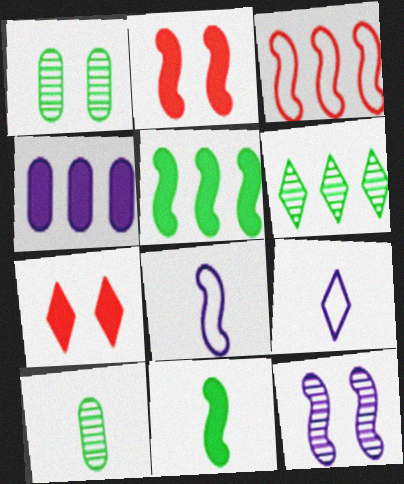[[3, 4, 6], 
[3, 11, 12], 
[4, 7, 11], 
[4, 9, 12], 
[6, 7, 9]]